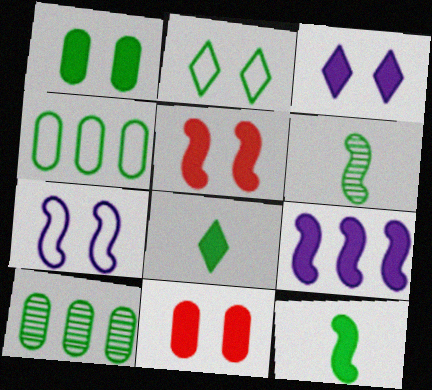[[1, 3, 5], 
[2, 10, 12], 
[5, 9, 12], 
[8, 9, 11]]